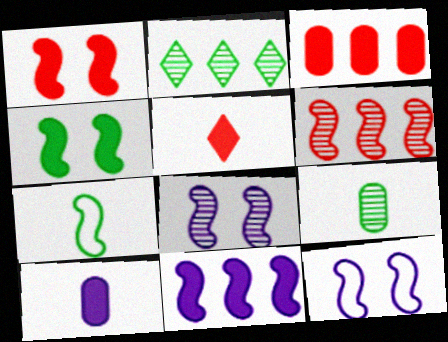[[1, 3, 5]]